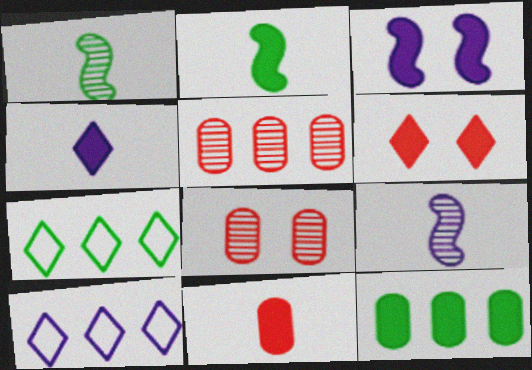[[2, 4, 11], 
[2, 8, 10]]